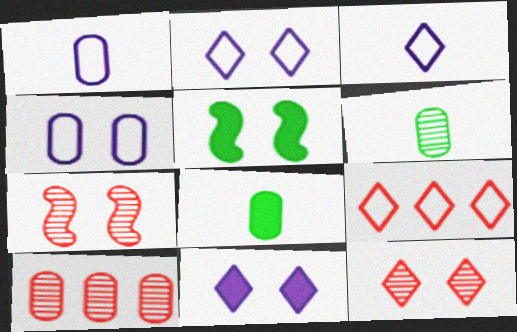[[3, 5, 10], 
[4, 5, 12], 
[4, 8, 10]]